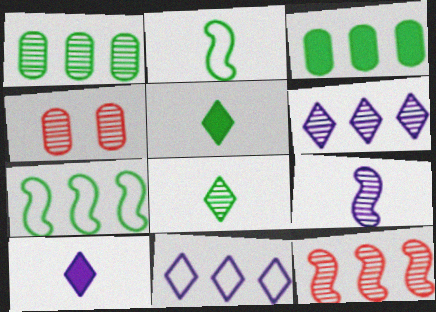[[1, 6, 12], 
[3, 11, 12], 
[4, 7, 10]]